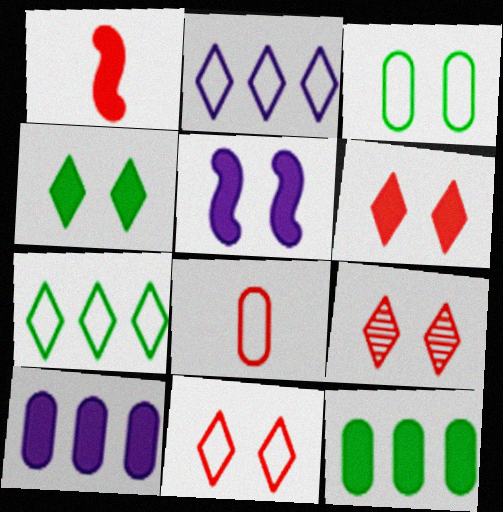[[1, 4, 10], 
[3, 5, 9], 
[6, 9, 11]]